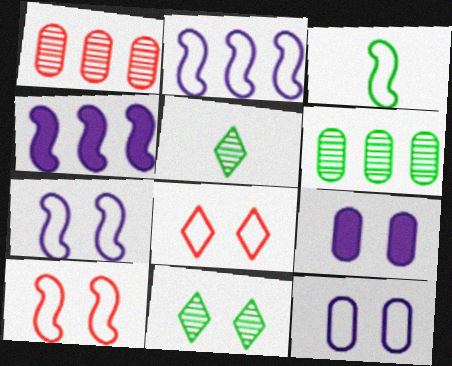[[2, 3, 10], 
[9, 10, 11]]